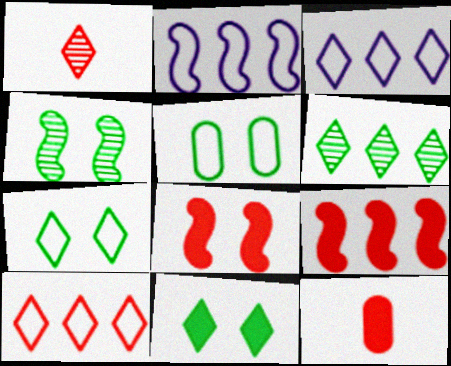[[1, 3, 11], 
[3, 4, 12], 
[4, 5, 11]]